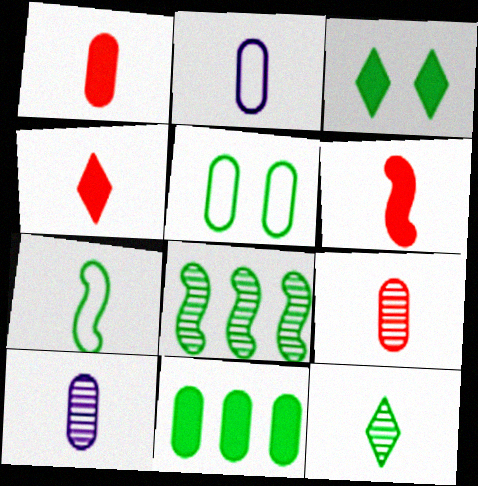[[1, 4, 6], 
[2, 6, 12], 
[4, 7, 10]]